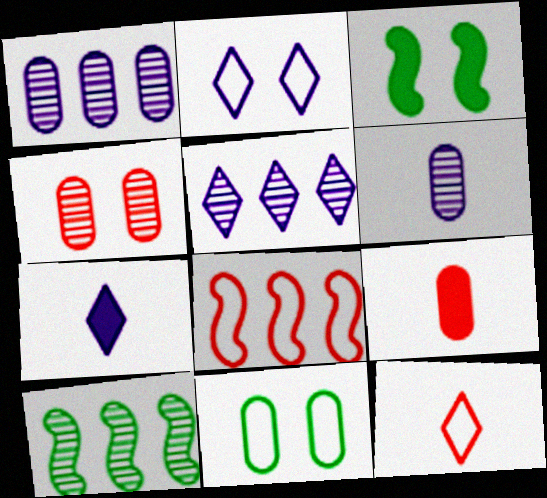[[1, 3, 12], 
[1, 9, 11], 
[2, 3, 4], 
[2, 5, 7], 
[2, 9, 10]]